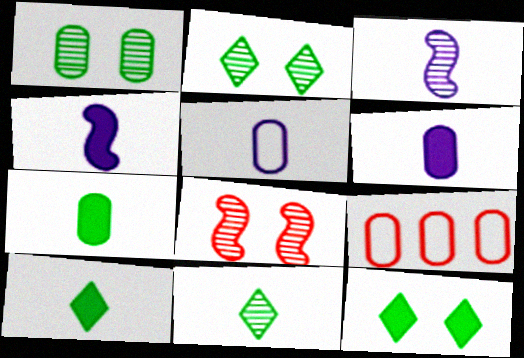[[1, 6, 9], 
[2, 4, 9], 
[3, 9, 12]]